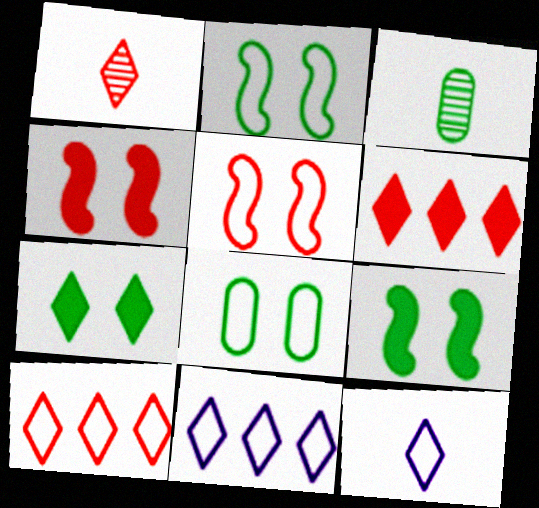[[1, 7, 11], 
[3, 4, 11]]